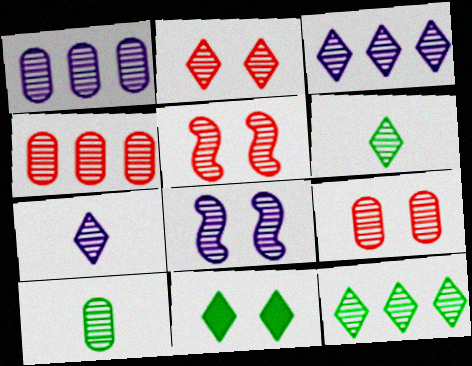[[1, 5, 6], 
[1, 7, 8], 
[1, 9, 10], 
[2, 3, 6], 
[2, 5, 9], 
[2, 7, 12], 
[3, 5, 10], 
[4, 6, 8]]